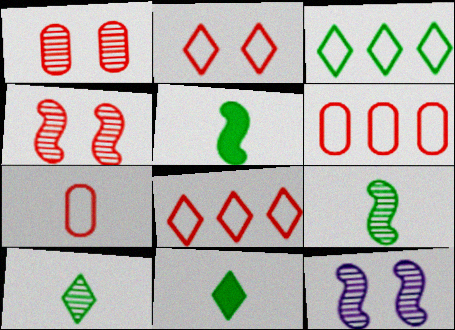[[6, 11, 12]]